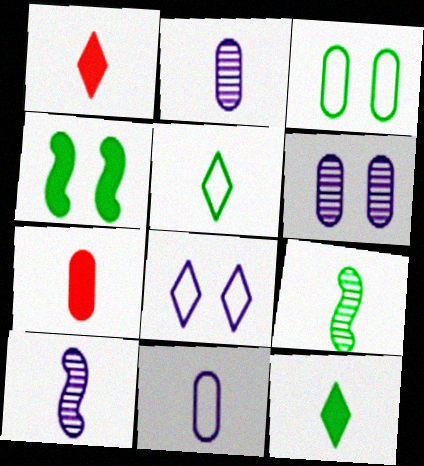[[1, 9, 11], 
[5, 7, 10]]